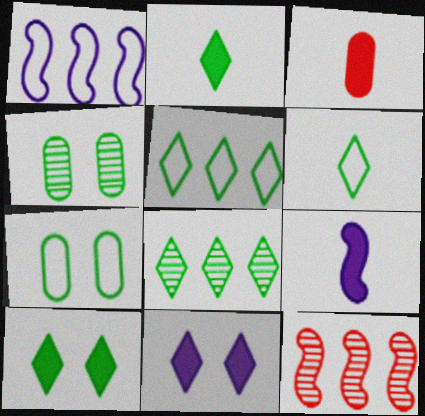[[2, 3, 9], 
[6, 8, 10]]